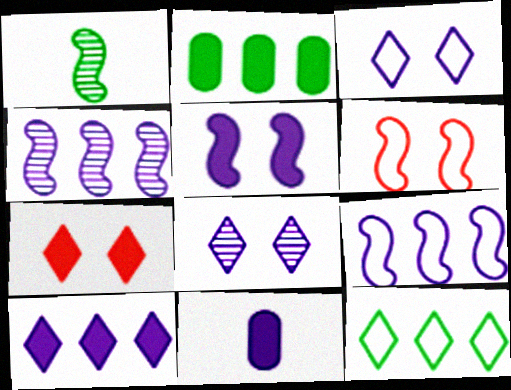[[3, 4, 11], 
[5, 10, 11], 
[8, 9, 11]]